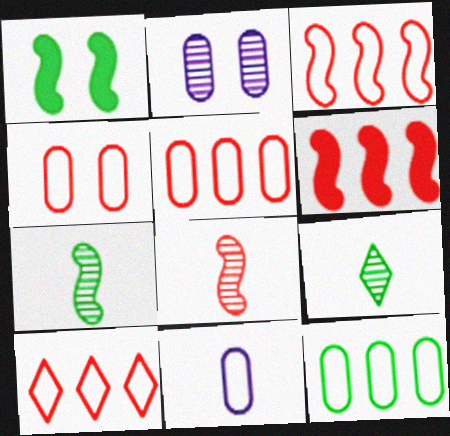[[1, 9, 12], 
[3, 5, 10], 
[4, 11, 12]]